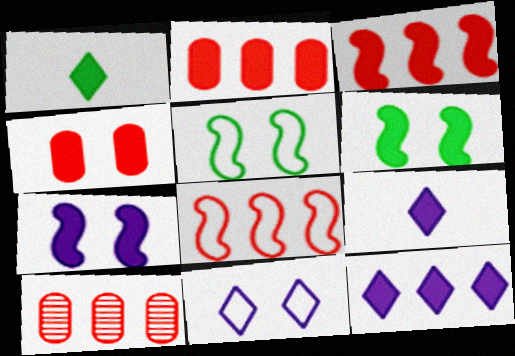[[1, 2, 7], 
[2, 6, 9], 
[5, 9, 10]]